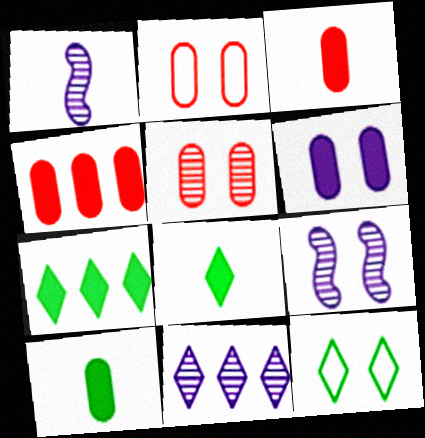[[1, 2, 7], 
[1, 4, 12], 
[4, 6, 10]]